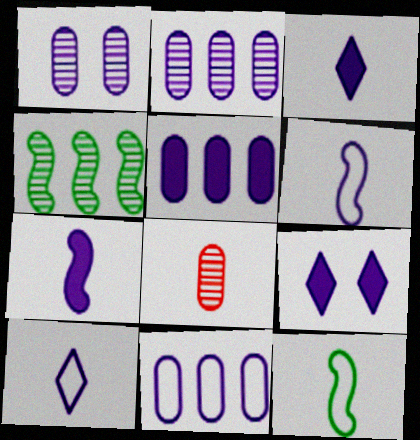[[2, 5, 11], 
[2, 6, 9], 
[3, 8, 12], 
[5, 7, 9]]